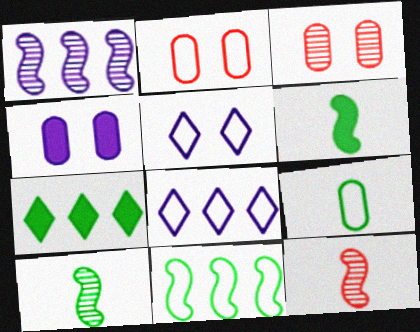[[3, 6, 8]]